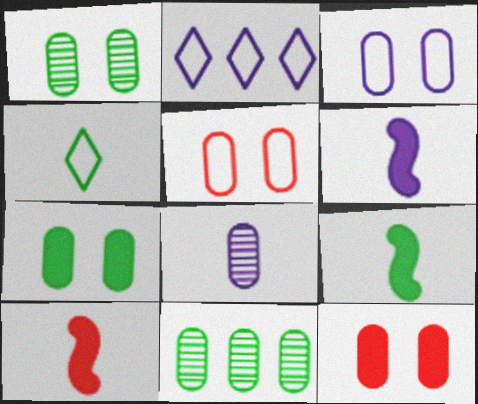[[1, 2, 10], 
[1, 3, 12], 
[4, 8, 10], 
[6, 9, 10]]